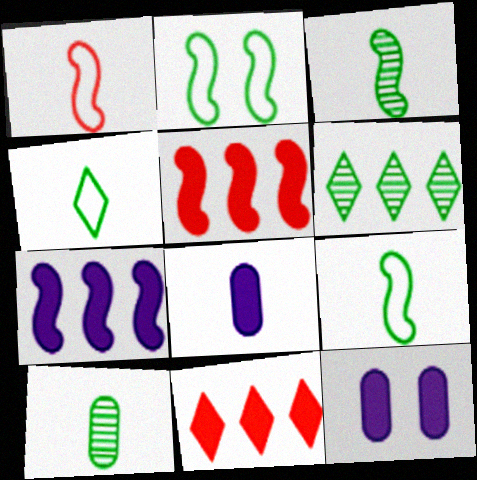[[1, 6, 12]]